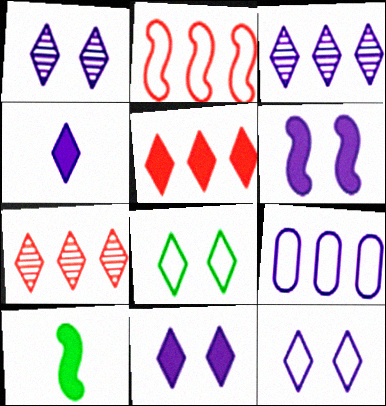[[1, 11, 12], 
[3, 4, 12], 
[4, 7, 8]]